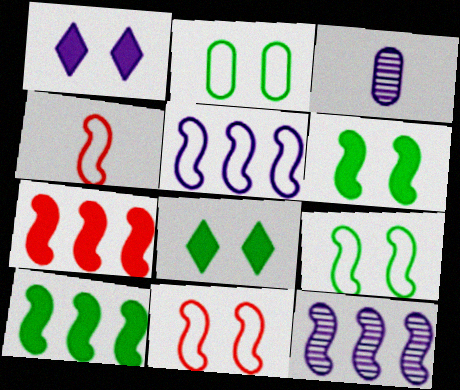[[1, 3, 5], 
[4, 5, 9], 
[4, 6, 12]]